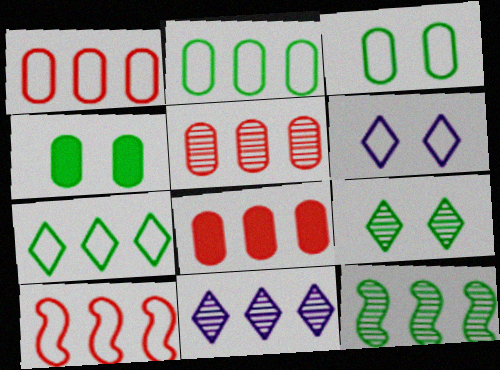[[1, 5, 8], 
[5, 11, 12]]